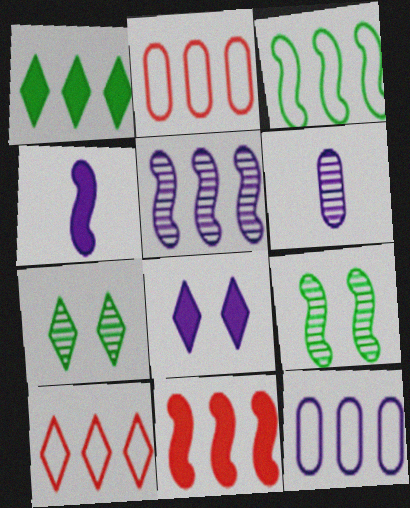[[1, 2, 5], 
[2, 4, 7], 
[3, 5, 11], 
[3, 10, 12]]